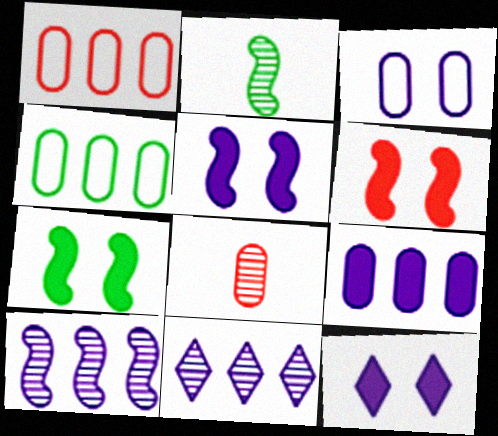[[1, 2, 12], 
[5, 6, 7]]